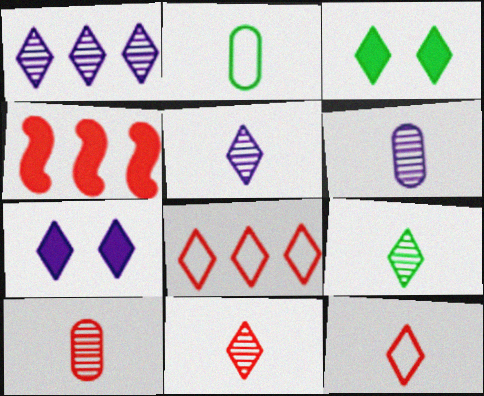[[1, 3, 12], 
[3, 5, 8], 
[5, 9, 11], 
[7, 8, 9]]